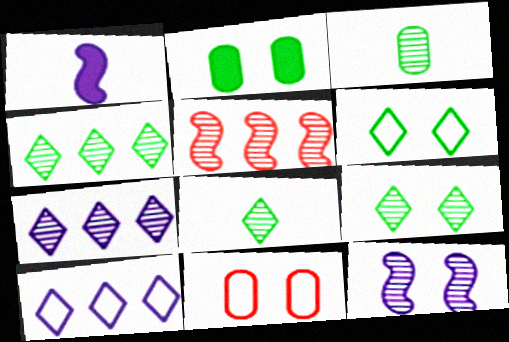[[1, 4, 11], 
[4, 8, 9]]